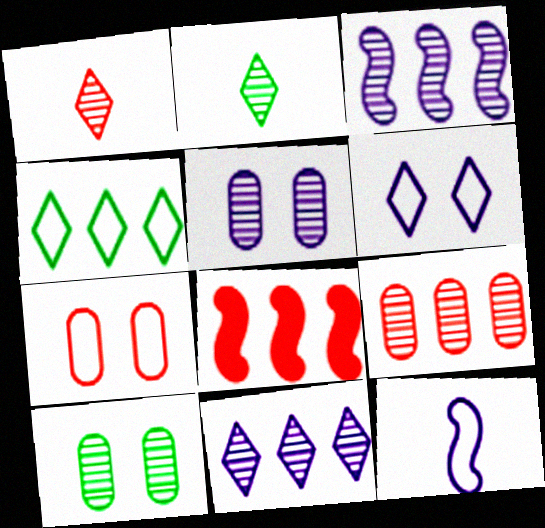[[1, 3, 10], 
[1, 7, 8], 
[4, 7, 12]]